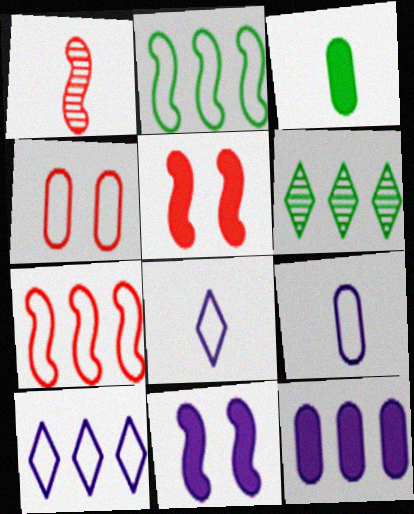[[1, 2, 11], 
[1, 3, 8], 
[1, 5, 7], 
[2, 4, 8], 
[5, 6, 9], 
[6, 7, 12]]